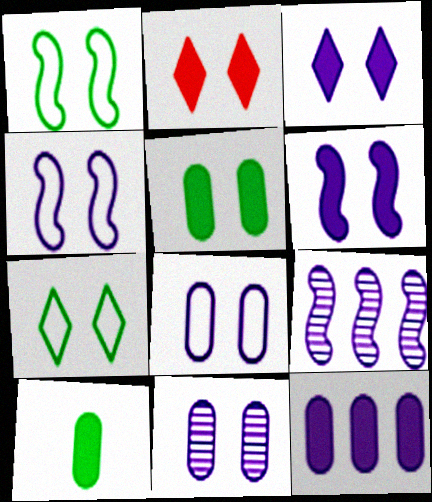[[1, 2, 11], 
[2, 5, 6], 
[3, 4, 11]]